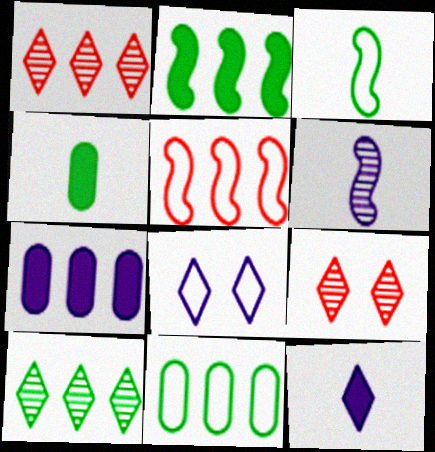[[2, 10, 11], 
[3, 7, 9], 
[5, 7, 10], 
[6, 7, 8]]